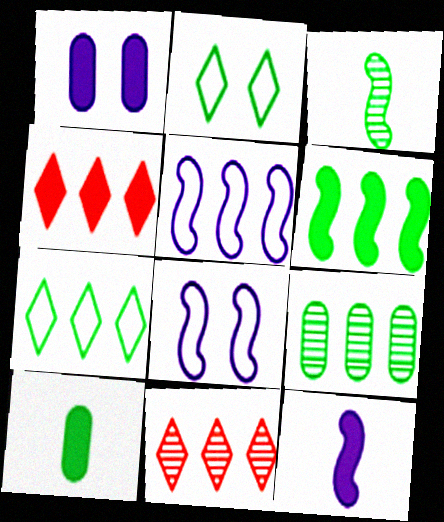[[4, 5, 9], 
[6, 7, 9], 
[8, 10, 11]]